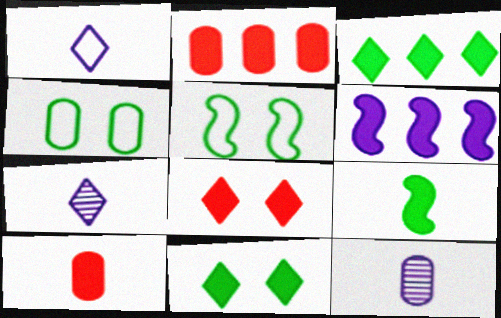[[2, 3, 6], 
[2, 4, 12], 
[2, 5, 7], 
[6, 10, 11]]